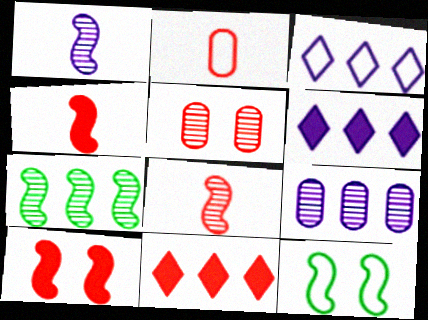[[2, 3, 12]]